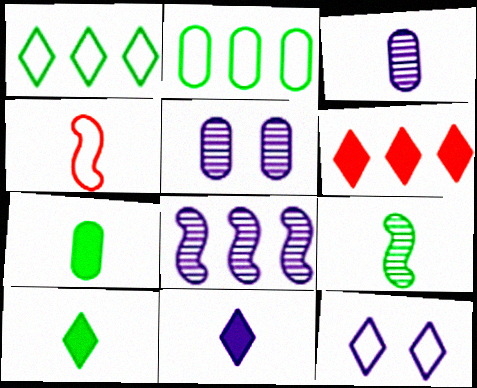[[2, 4, 12], 
[2, 6, 8], 
[3, 4, 10]]